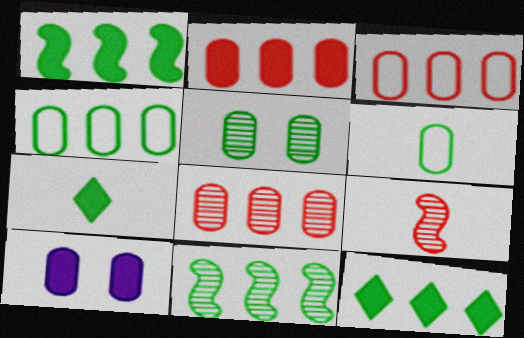[[2, 3, 8], 
[4, 11, 12], 
[6, 8, 10]]